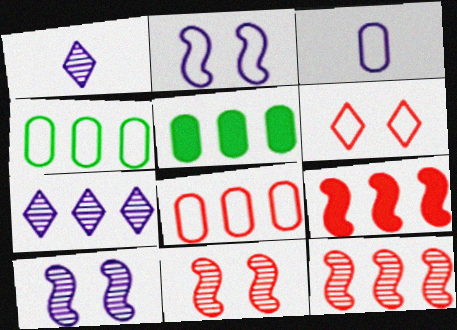[[4, 7, 9]]